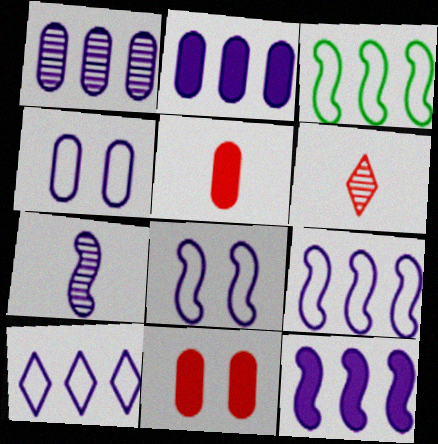[[1, 10, 12], 
[7, 8, 12]]